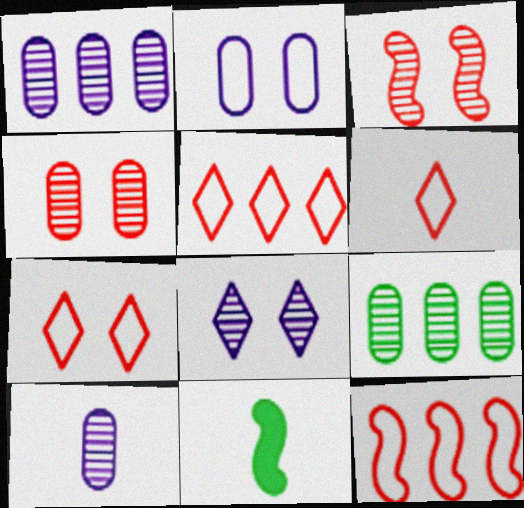[[1, 7, 11], 
[4, 9, 10], 
[5, 6, 7], 
[6, 10, 11]]